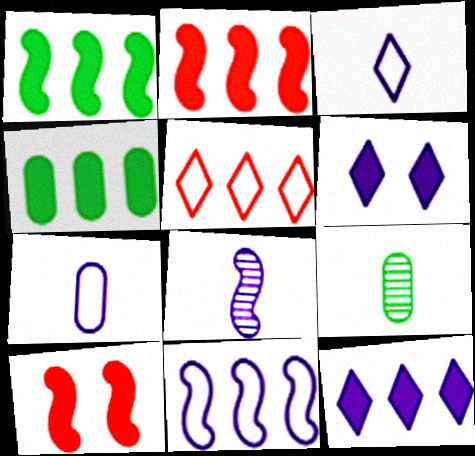[[2, 4, 12]]